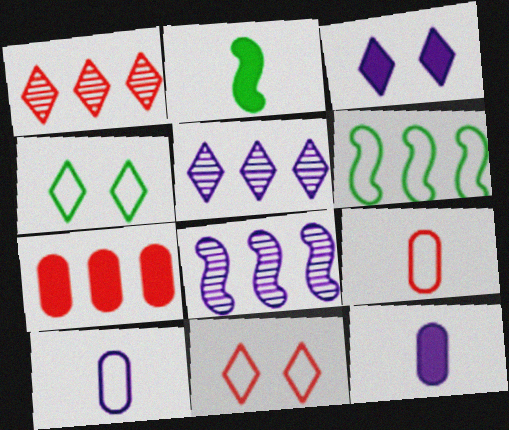[[2, 3, 7], 
[3, 8, 10], 
[5, 6, 7], 
[6, 10, 11]]